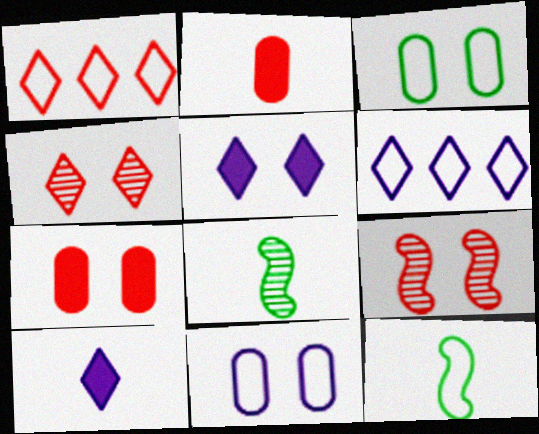[[1, 2, 9], 
[1, 11, 12], 
[3, 5, 9], 
[6, 7, 8]]